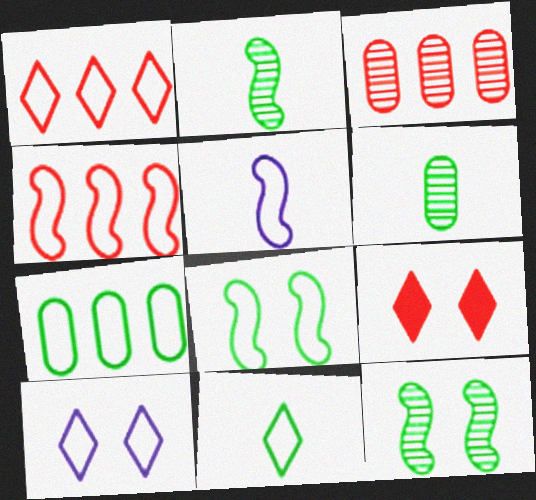[[1, 10, 11], 
[4, 5, 8], 
[7, 8, 11]]